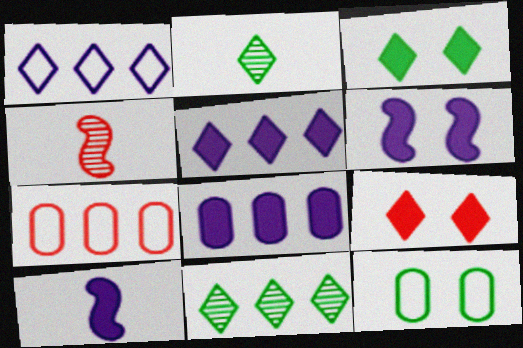[[1, 2, 9], 
[2, 6, 7], 
[4, 5, 12], 
[4, 7, 9]]